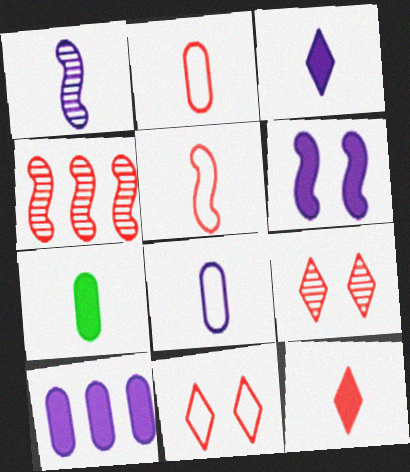[[1, 3, 8], 
[3, 6, 10]]